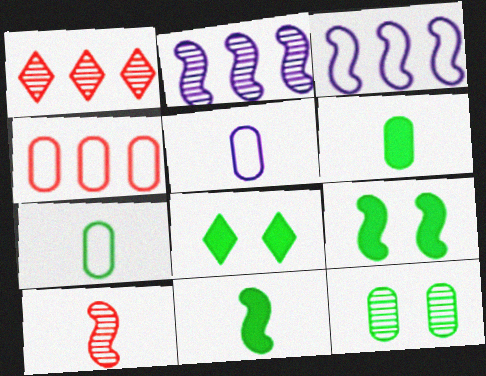[[1, 5, 9], 
[3, 9, 10]]